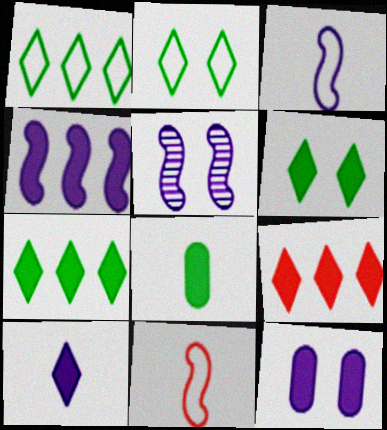[[3, 4, 5], 
[4, 10, 12], 
[6, 9, 10]]